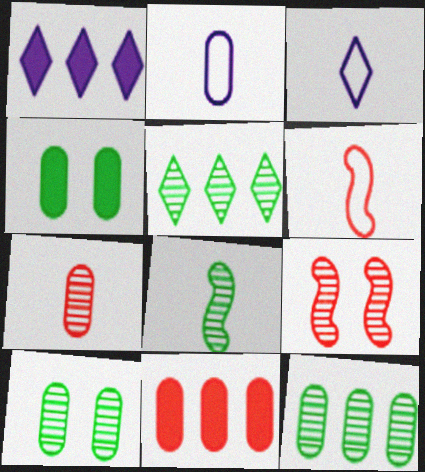[[1, 6, 10], 
[2, 10, 11], 
[5, 8, 10]]